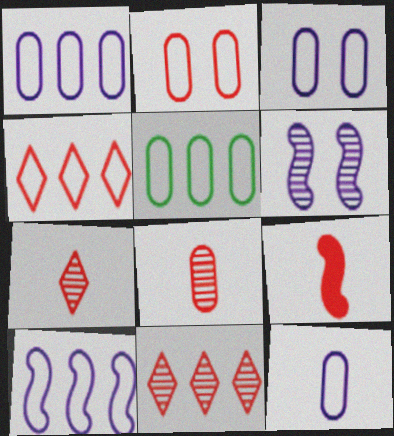[[1, 3, 12], 
[2, 5, 12], 
[2, 9, 11], 
[4, 5, 10]]